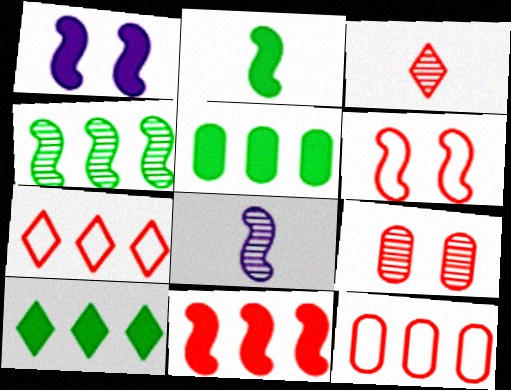[[1, 2, 11]]